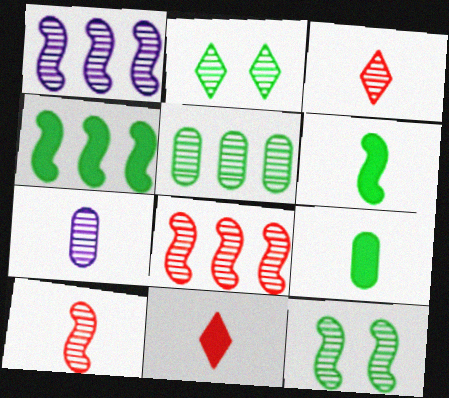[[1, 10, 12], 
[2, 7, 8]]